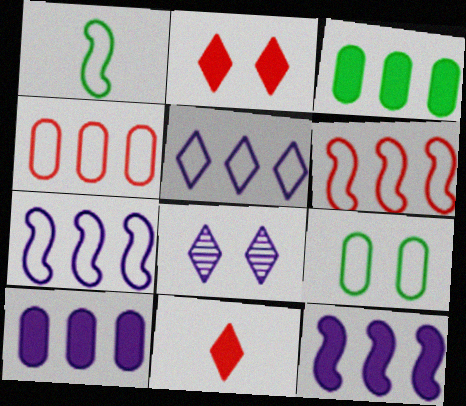[]